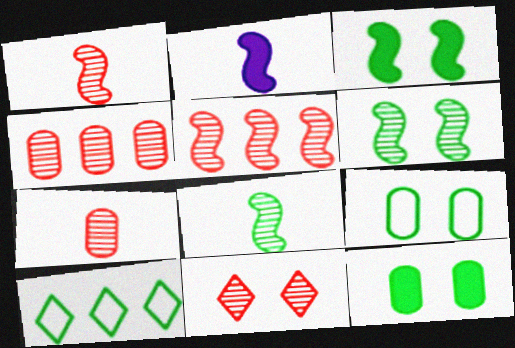[[1, 4, 11], 
[5, 7, 11], 
[8, 10, 12]]